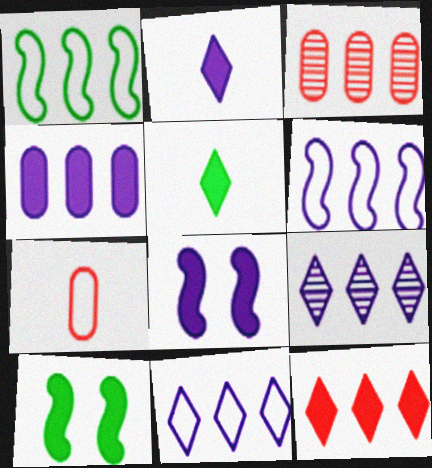[[2, 4, 8], 
[4, 6, 9], 
[7, 9, 10]]